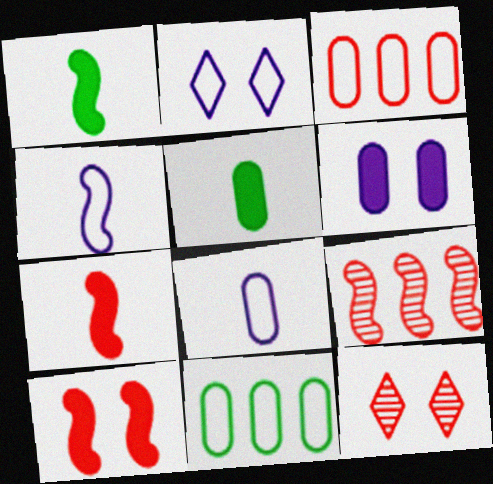[[2, 5, 9], 
[3, 7, 12]]